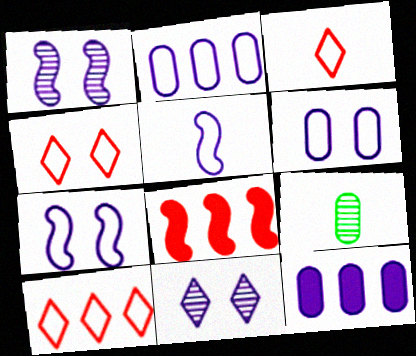[[3, 4, 10], 
[5, 11, 12]]